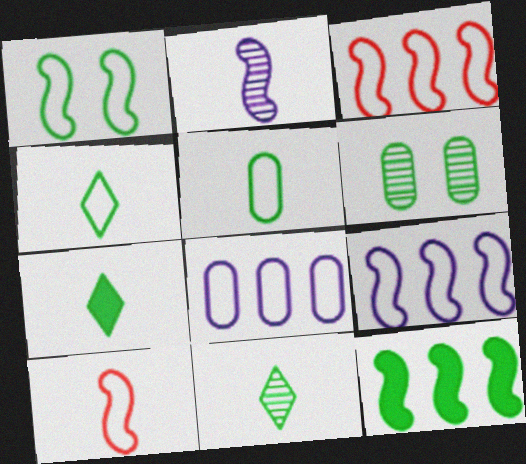[[1, 9, 10], 
[4, 6, 12], 
[4, 7, 11]]